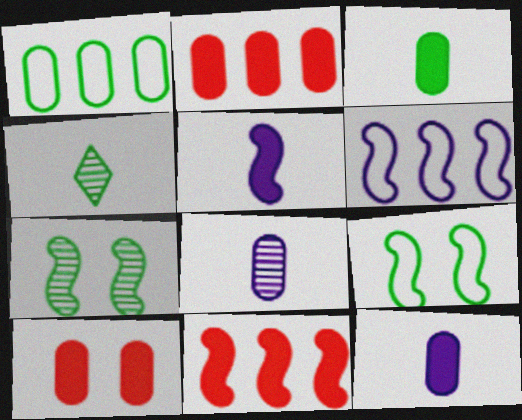[[1, 8, 10], 
[4, 6, 10]]